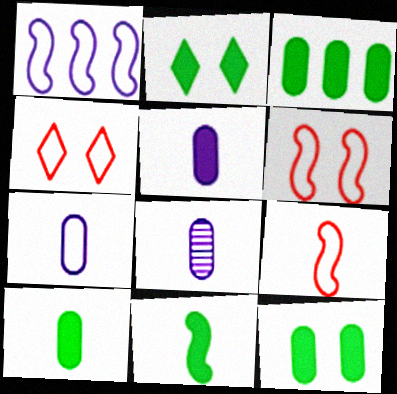[[2, 3, 11], 
[3, 10, 12], 
[5, 7, 8]]